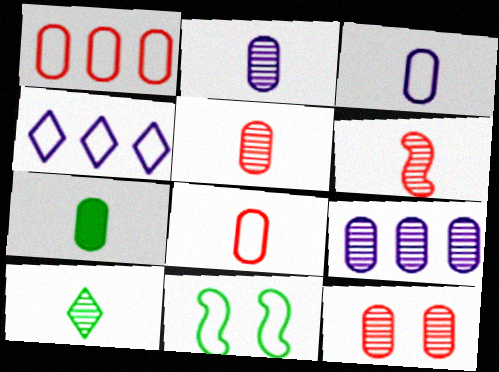[[2, 6, 10], 
[2, 7, 8], 
[3, 5, 7], 
[4, 8, 11]]